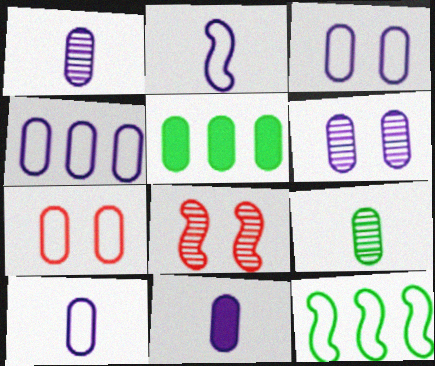[[1, 5, 7], 
[1, 10, 11], 
[3, 4, 10], 
[4, 6, 11]]